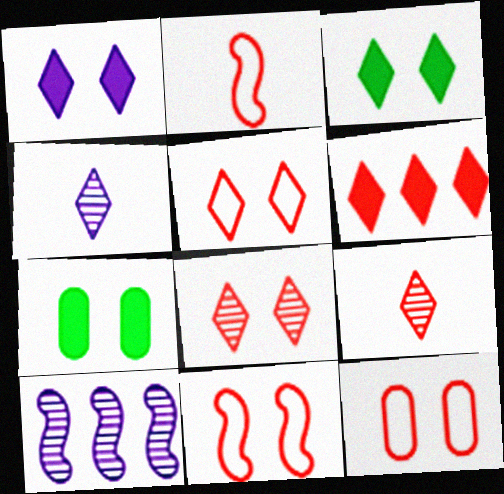[[5, 6, 9], 
[5, 11, 12]]